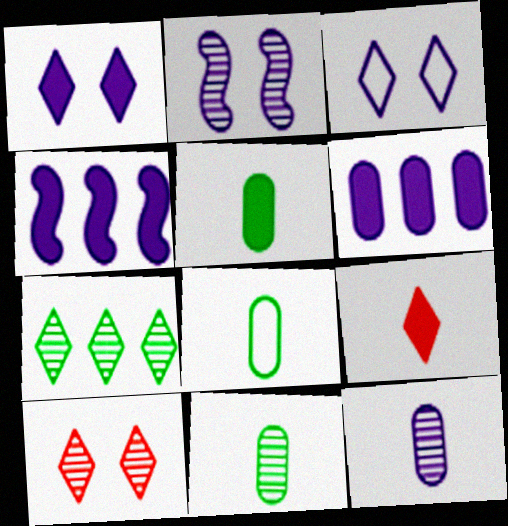[[3, 4, 12], 
[3, 7, 9], 
[4, 8, 10], 
[5, 8, 11]]